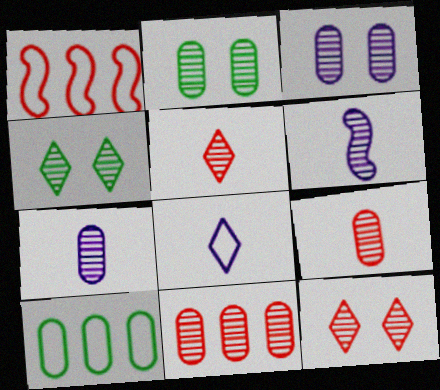[[2, 7, 11], 
[4, 6, 11]]